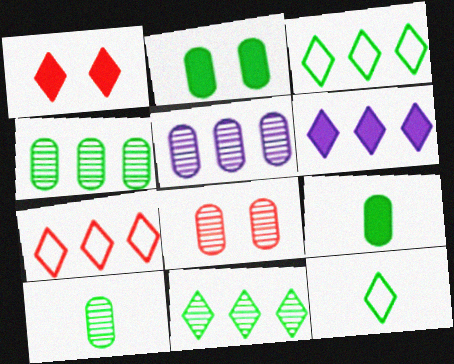[[5, 8, 10], 
[6, 7, 11]]